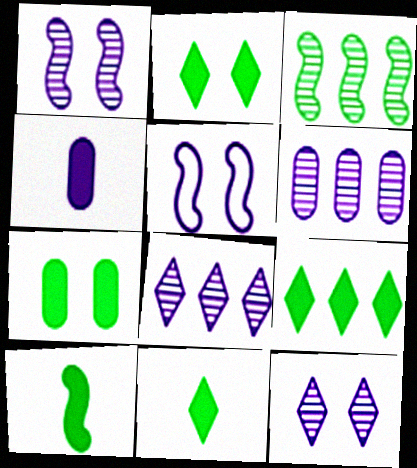[[2, 9, 11], 
[4, 5, 8], 
[7, 9, 10]]